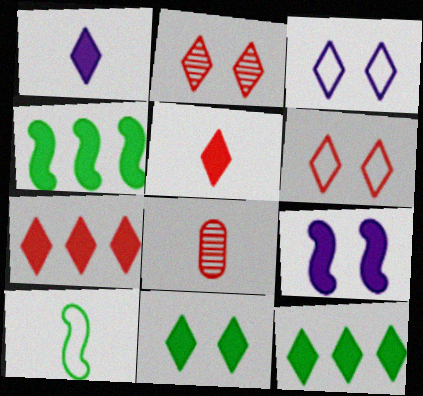[[1, 7, 11], 
[1, 8, 10], 
[2, 3, 11], 
[3, 4, 8]]